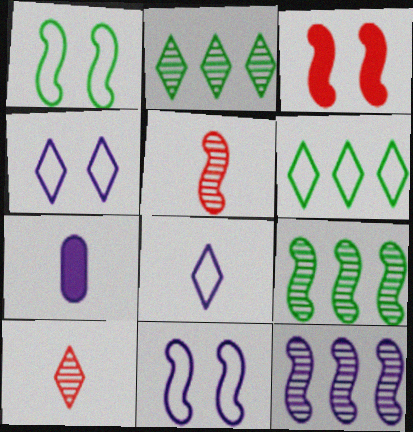[[4, 7, 12]]